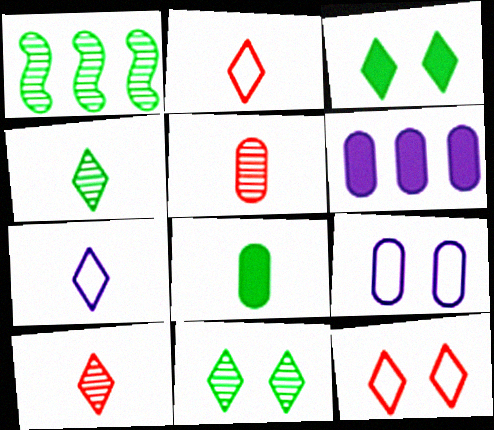[]